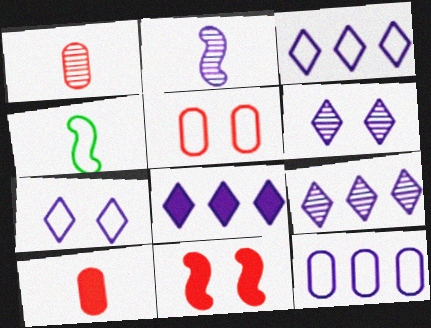[[3, 4, 5], 
[3, 8, 9]]